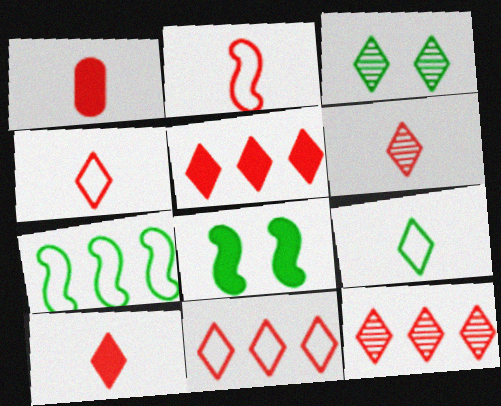[[1, 2, 6], 
[4, 6, 10], 
[5, 11, 12]]